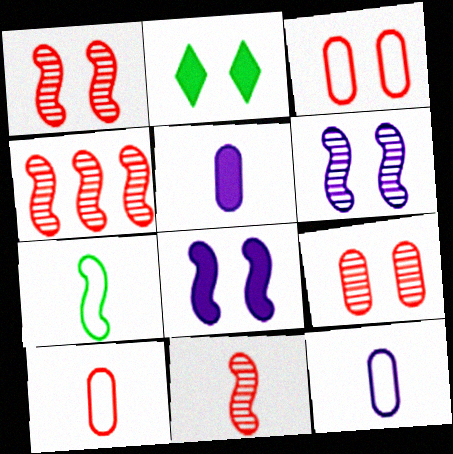[[1, 4, 11], 
[2, 3, 6], 
[2, 4, 12], 
[4, 7, 8]]